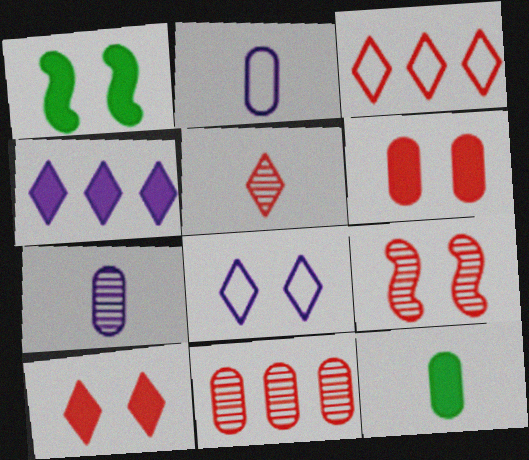[[1, 3, 7], 
[3, 5, 10], 
[5, 9, 11]]